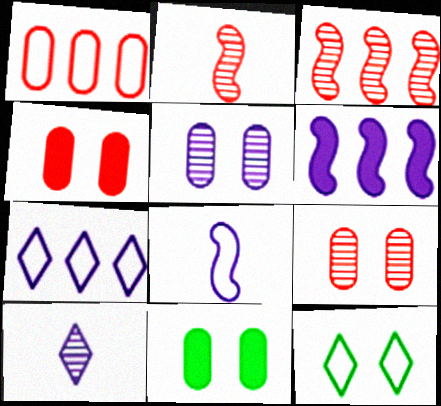[[1, 8, 12], 
[2, 7, 11]]